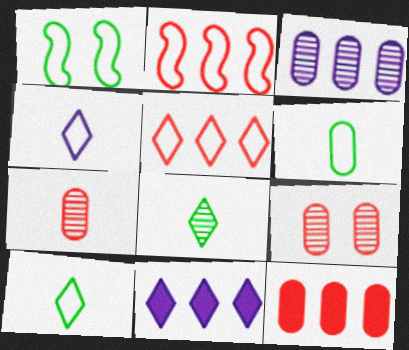[[1, 7, 11]]